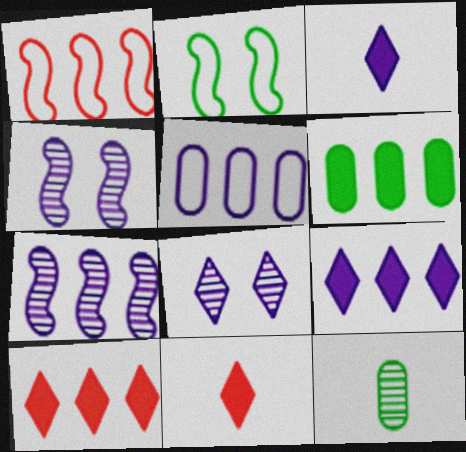[[3, 4, 5], 
[5, 7, 9]]